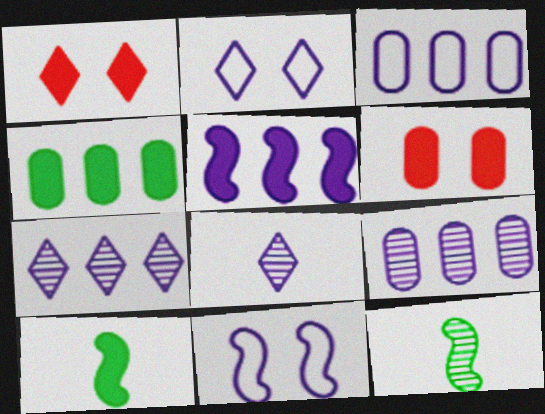[[1, 3, 12], 
[3, 5, 7]]